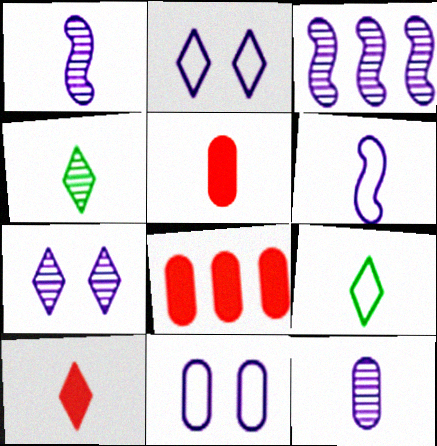[[1, 5, 9], 
[3, 7, 12], 
[4, 5, 6]]